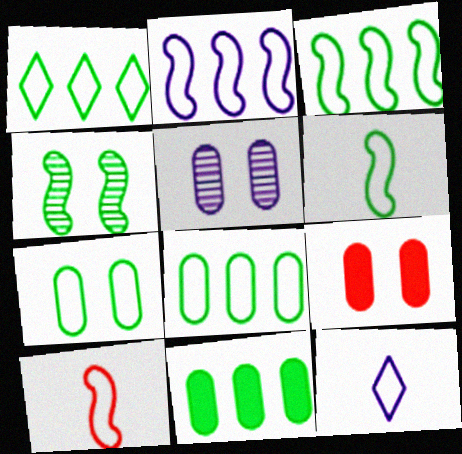[[1, 3, 8], 
[1, 6, 7], 
[5, 7, 9]]